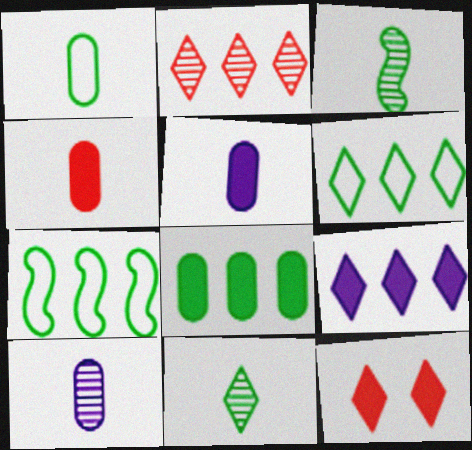[[1, 4, 10], 
[2, 6, 9], 
[7, 10, 12]]